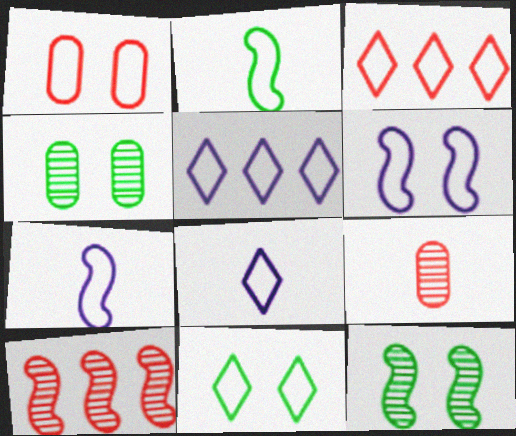[[1, 2, 5], 
[1, 6, 11], 
[3, 8, 11]]